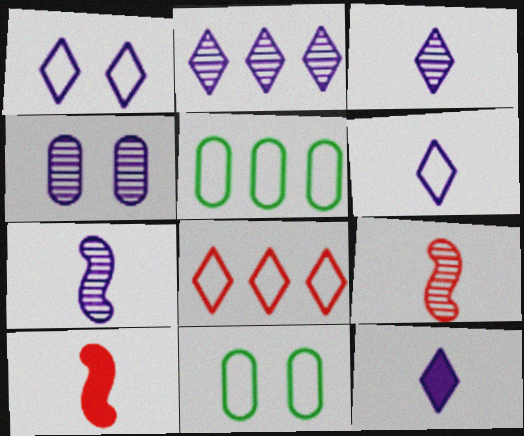[[1, 2, 12], 
[2, 4, 7], 
[2, 10, 11], 
[3, 6, 12]]